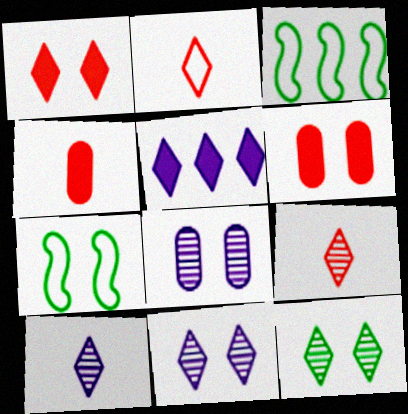[[1, 7, 8], 
[2, 5, 12], 
[3, 4, 11], 
[3, 6, 10], 
[6, 7, 11]]